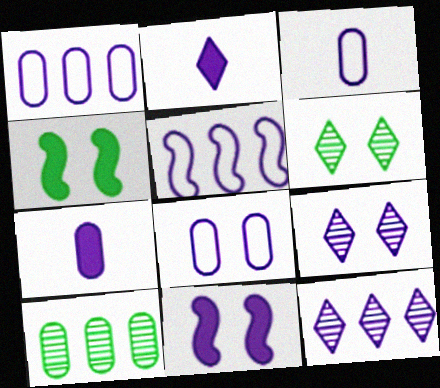[[1, 3, 8], 
[3, 11, 12], 
[5, 7, 9], 
[8, 9, 11]]